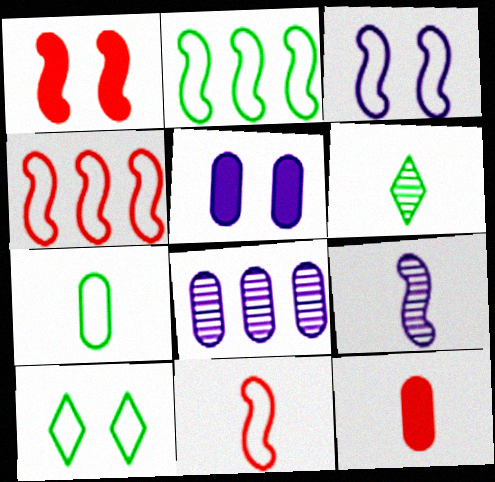[[1, 2, 9], 
[2, 3, 11], 
[2, 7, 10], 
[4, 5, 6]]